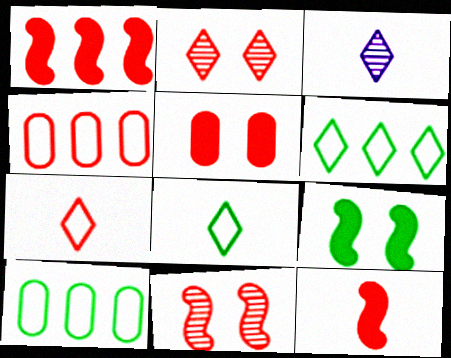[[2, 4, 12], 
[3, 4, 9]]